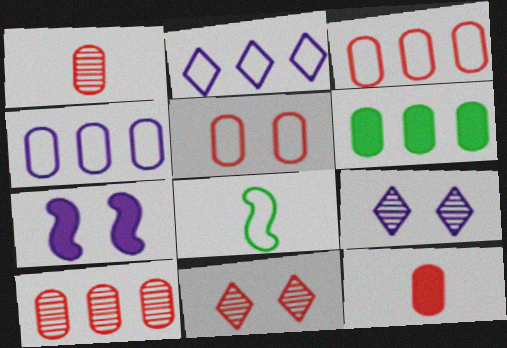[[2, 5, 8], 
[4, 6, 10], 
[5, 10, 12]]